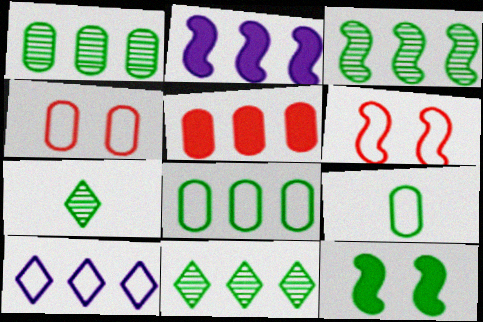[[1, 3, 11], 
[2, 4, 7], 
[3, 5, 10], 
[6, 9, 10], 
[7, 8, 12], 
[9, 11, 12]]